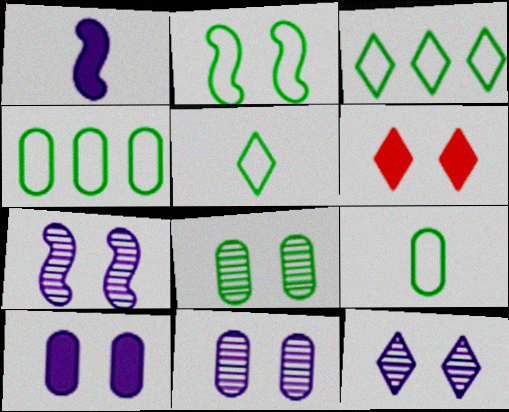[[2, 3, 9], 
[2, 4, 5], 
[2, 6, 11], 
[7, 11, 12]]